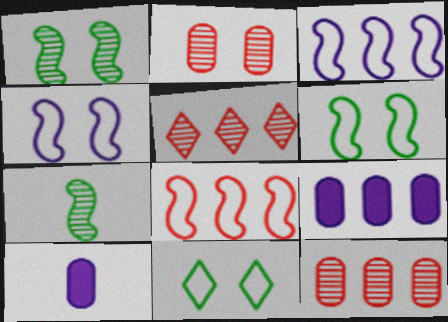[[5, 6, 10]]